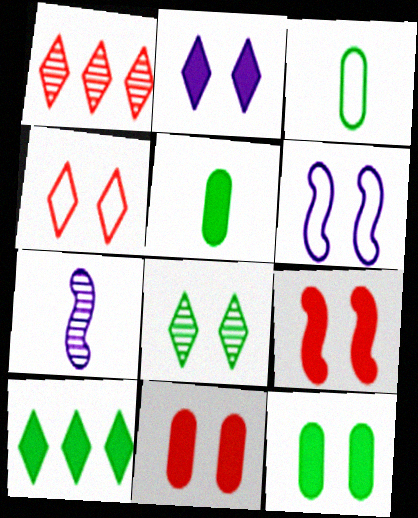[[1, 5, 6], 
[2, 4, 8], 
[2, 9, 12], 
[6, 8, 11]]